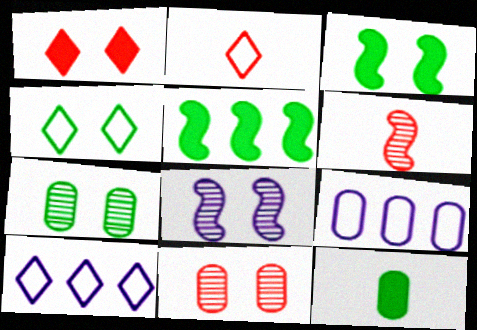[[2, 4, 10], 
[3, 4, 7], 
[9, 11, 12]]